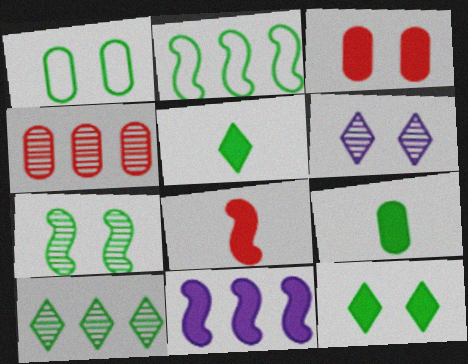[[1, 7, 12], 
[3, 5, 11]]